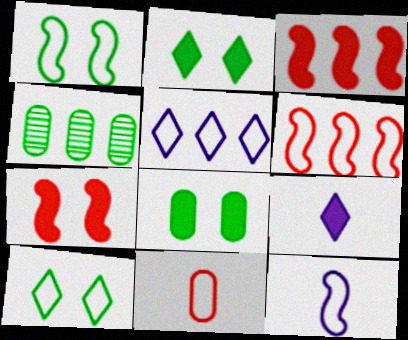[[1, 5, 11], 
[1, 6, 12], 
[3, 4, 5], 
[3, 8, 9]]